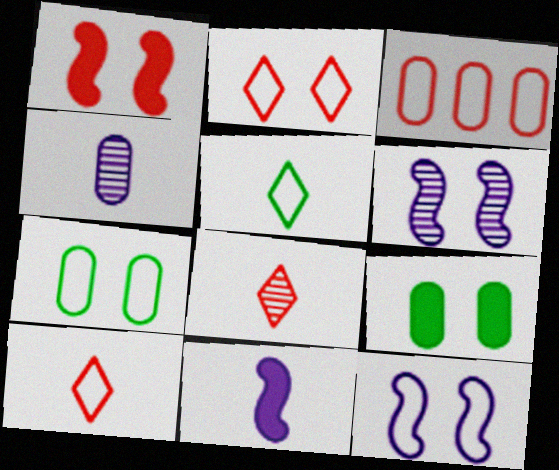[[1, 3, 8], 
[2, 6, 9], 
[2, 7, 12], 
[3, 4, 9], 
[3, 5, 12]]